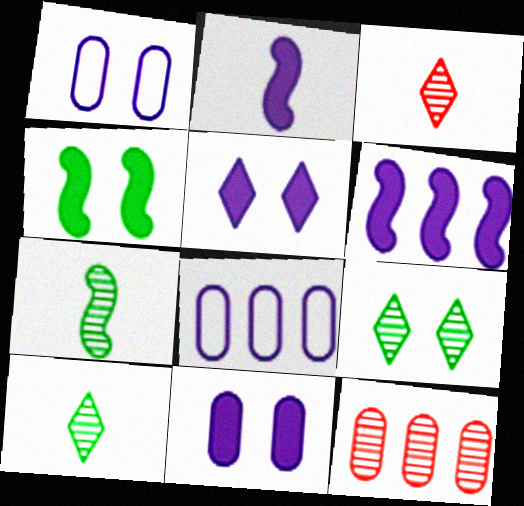[[3, 4, 8]]